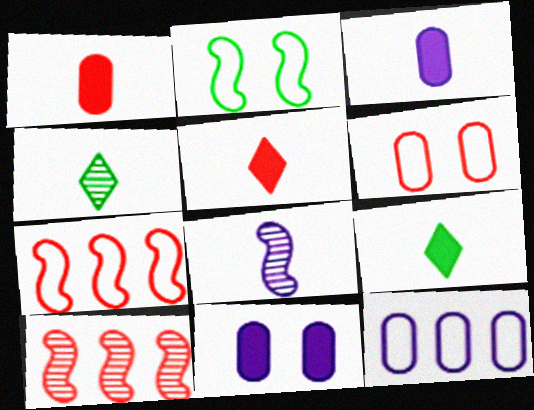[[4, 7, 11], 
[5, 6, 10]]